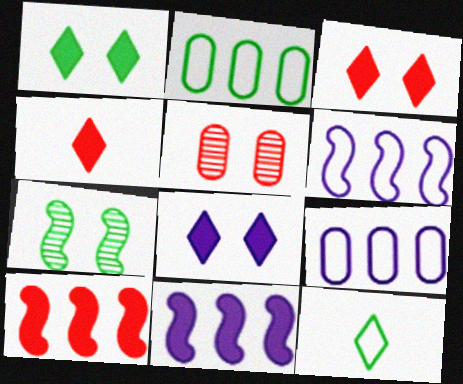[[1, 3, 8], 
[4, 7, 9], 
[5, 11, 12]]